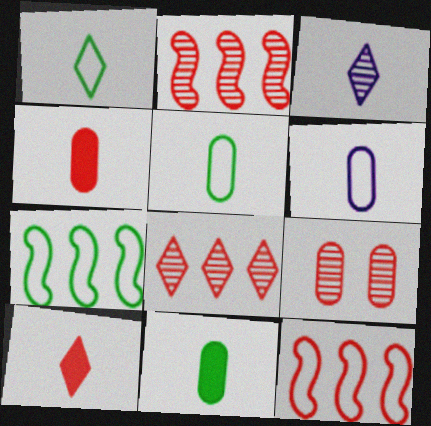[[1, 3, 10], 
[9, 10, 12]]